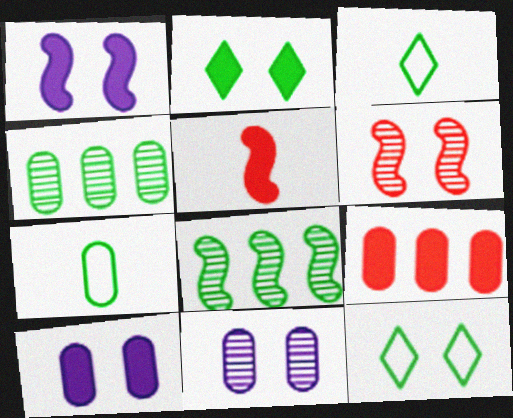[[2, 7, 8], 
[6, 10, 12], 
[7, 9, 11]]